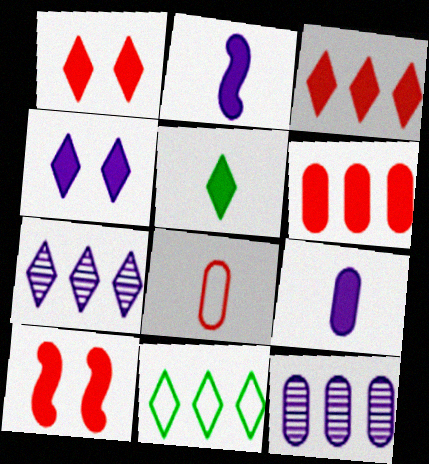[[3, 4, 5], 
[3, 7, 11]]